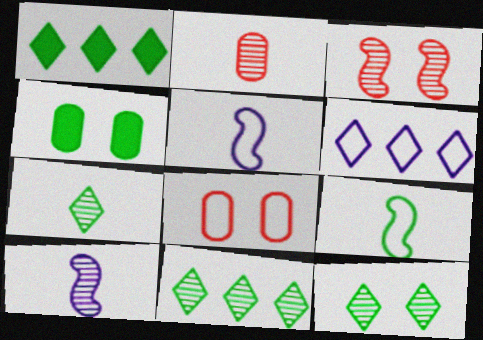[[1, 8, 10], 
[2, 7, 10], 
[4, 9, 11], 
[6, 8, 9], 
[7, 11, 12]]